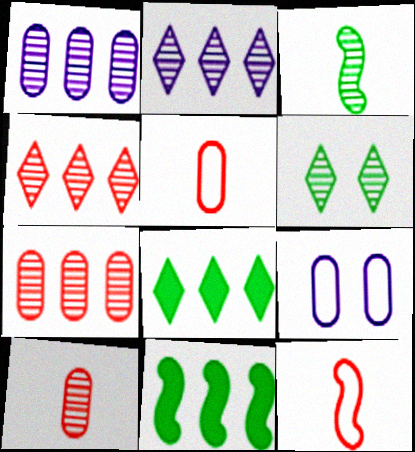[]